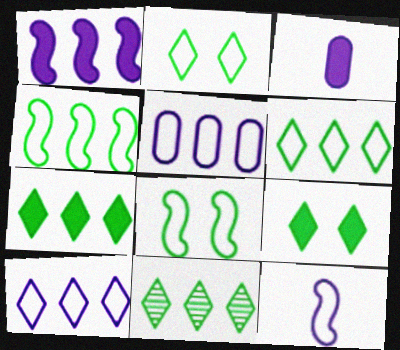[[6, 7, 11]]